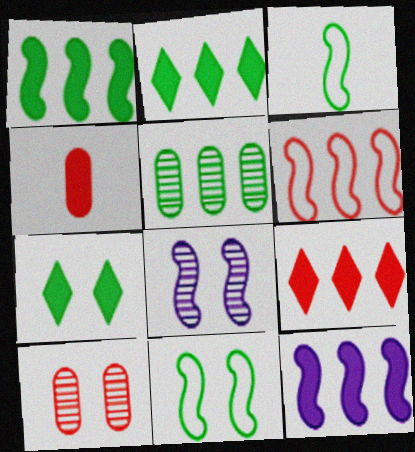[[3, 5, 7], 
[4, 7, 12]]